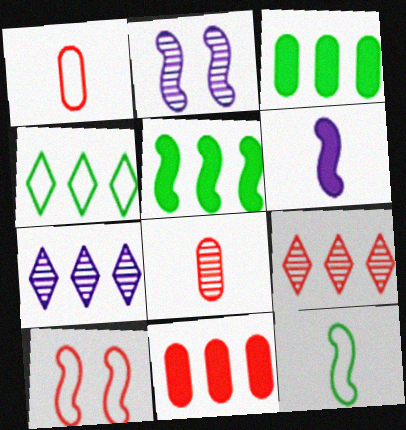[]